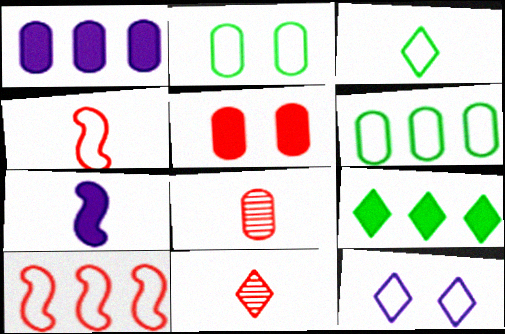[[1, 2, 8], 
[3, 7, 8], 
[4, 6, 12], 
[5, 7, 9], 
[5, 10, 11], 
[9, 11, 12]]